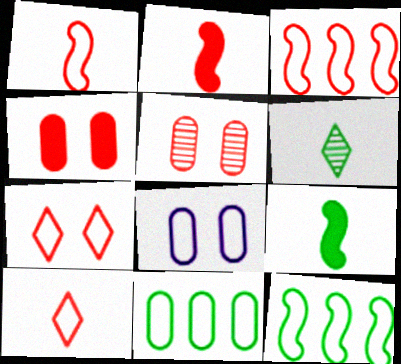[[8, 10, 12]]